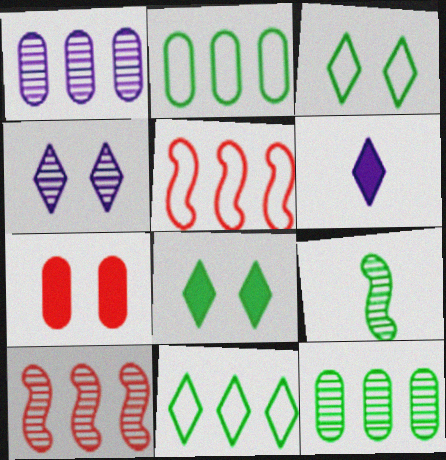[[2, 8, 9]]